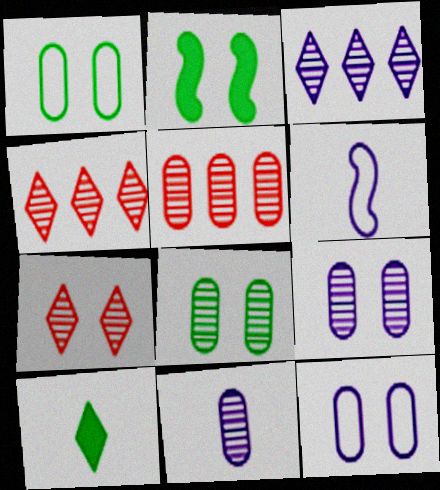[[2, 7, 12], 
[5, 8, 11]]